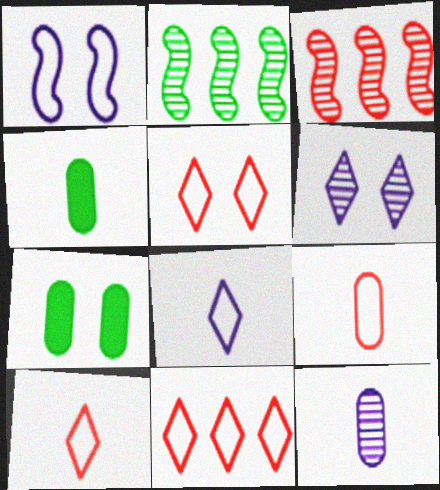[[3, 7, 8], 
[4, 9, 12], 
[5, 10, 11]]